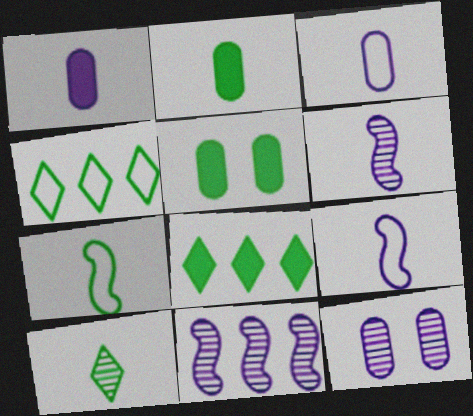[[2, 7, 10]]